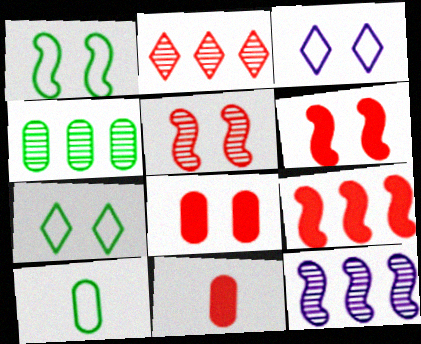[[2, 4, 12], 
[7, 11, 12]]